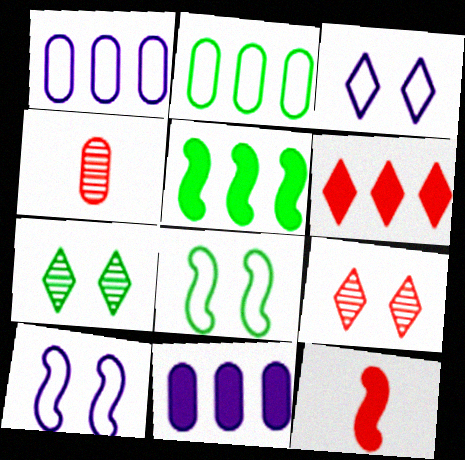[[1, 7, 12], 
[3, 4, 5], 
[5, 6, 11]]